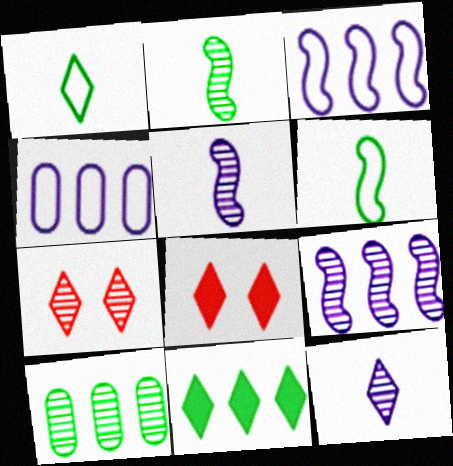[[2, 4, 8], 
[5, 7, 10]]